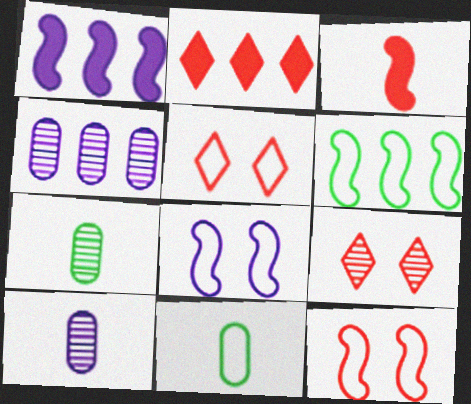[[1, 5, 7], 
[1, 9, 11], 
[2, 4, 6], 
[2, 7, 8]]